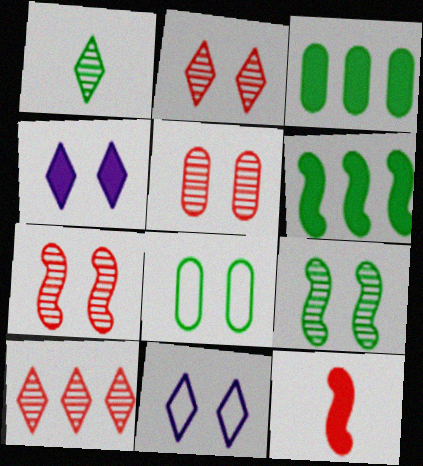[[1, 6, 8], 
[2, 5, 7], 
[3, 4, 12], 
[4, 7, 8]]